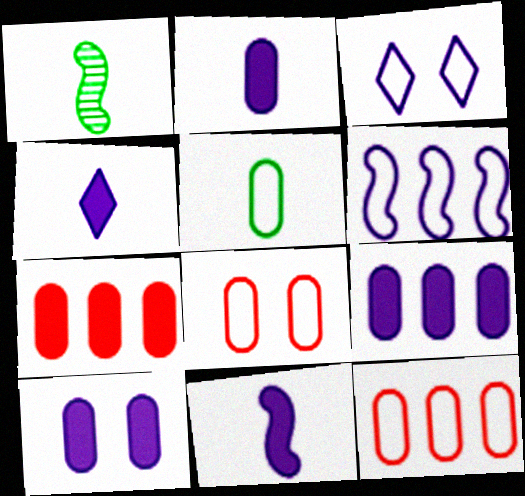[[1, 3, 7], 
[2, 4, 11], 
[2, 9, 10]]